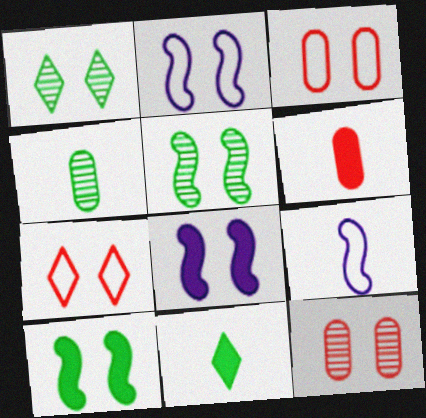[[1, 3, 8]]